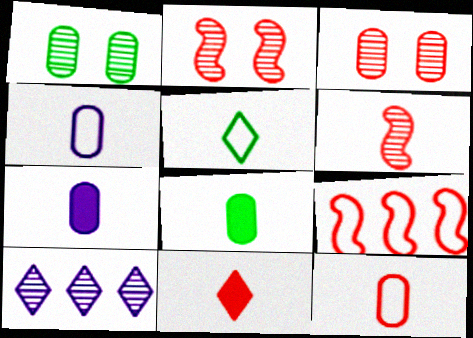[[1, 6, 10], 
[3, 9, 11], 
[5, 6, 7], 
[6, 11, 12]]